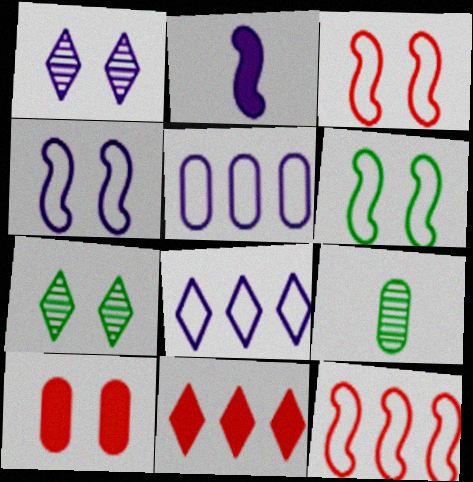[[1, 2, 5], 
[1, 6, 10], 
[3, 4, 6], 
[4, 7, 10], 
[4, 9, 11], 
[5, 9, 10]]